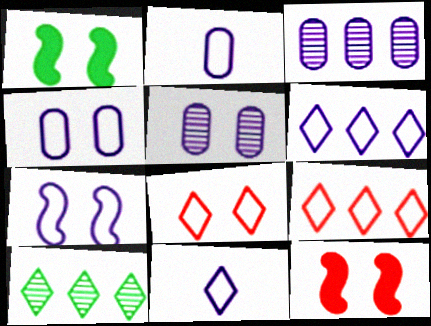[[1, 5, 8], 
[2, 6, 7], 
[2, 10, 12]]